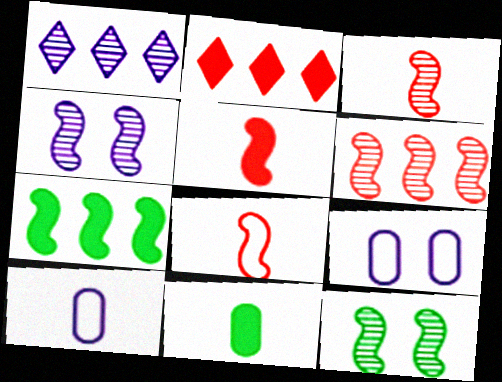[[2, 10, 12], 
[3, 5, 8], 
[4, 7, 8]]